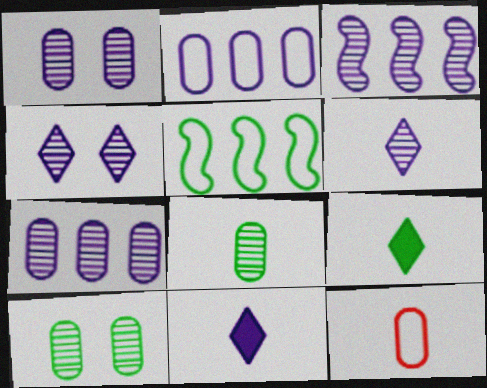[[1, 3, 6], 
[5, 9, 10]]